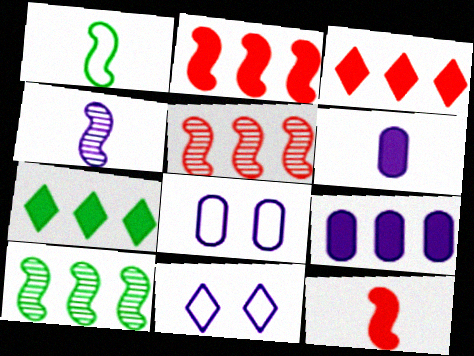[[1, 4, 12], 
[2, 7, 9], 
[4, 9, 11]]